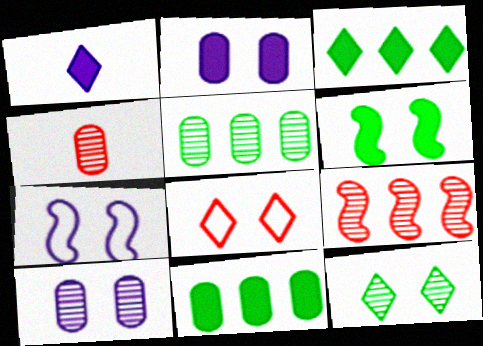[[3, 4, 7], 
[4, 5, 10], 
[6, 8, 10]]